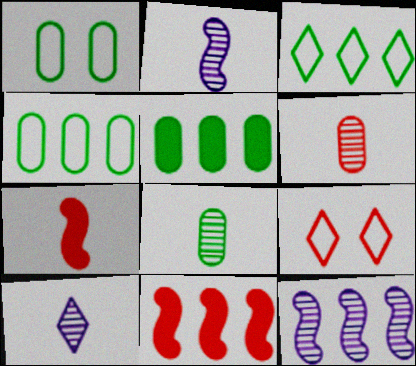[[1, 5, 8], 
[1, 10, 11], 
[2, 5, 9], 
[6, 9, 11]]